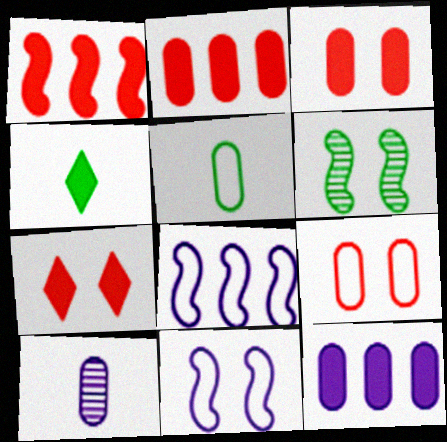[]